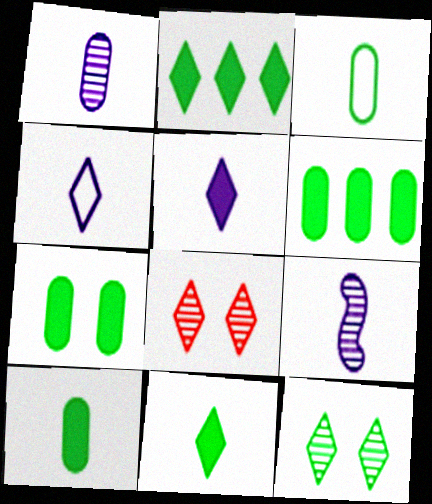[[2, 4, 8], 
[6, 7, 10]]